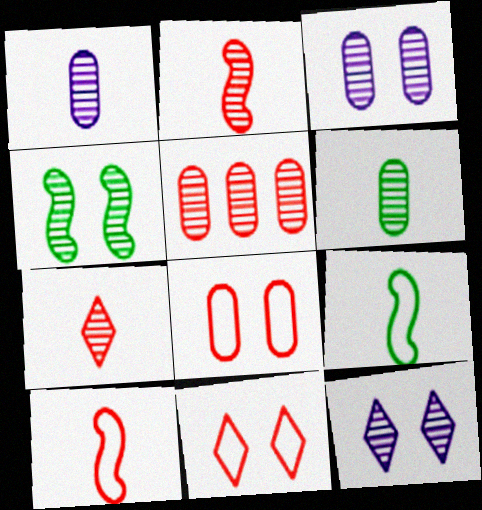[[3, 5, 6]]